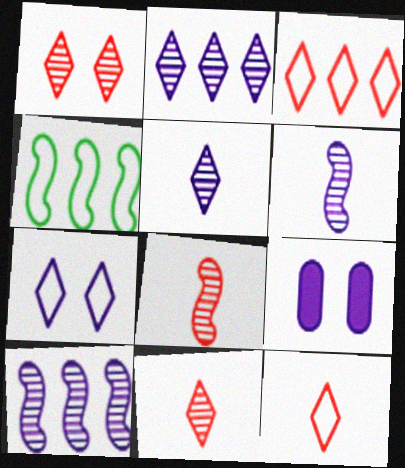[[4, 9, 11]]